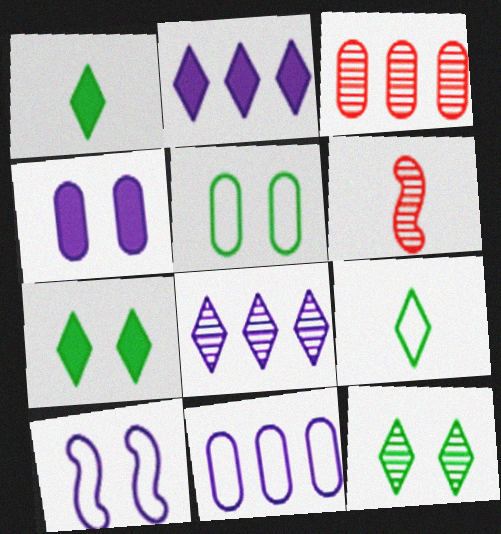[[1, 3, 10], 
[2, 5, 6], 
[6, 7, 11]]